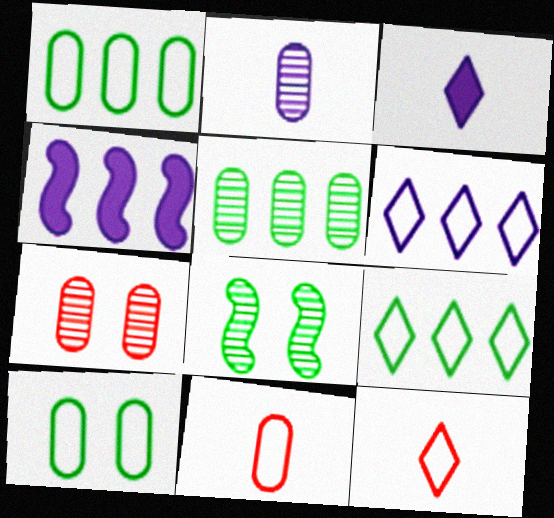[[2, 5, 7]]